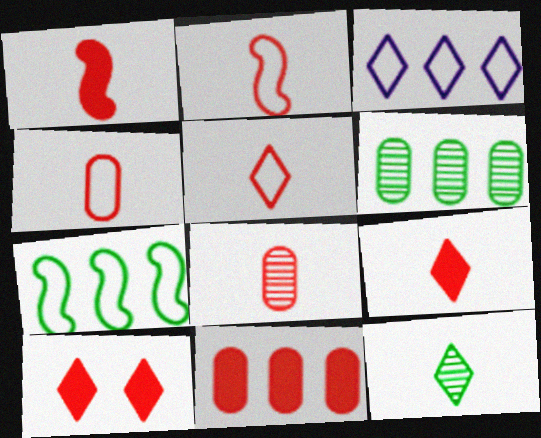[[1, 5, 8], 
[1, 10, 11], 
[2, 4, 5], 
[2, 8, 9], 
[3, 10, 12]]